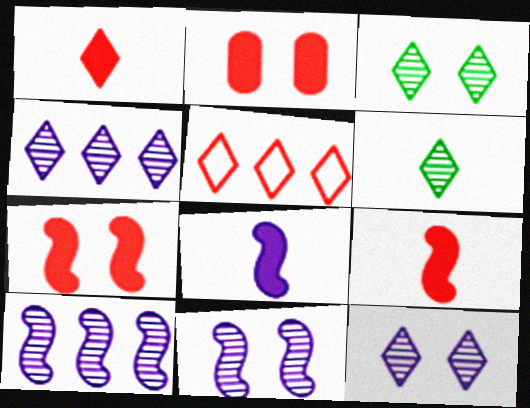[]